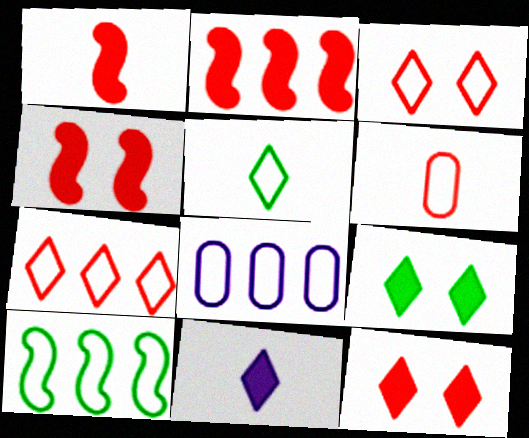[[1, 2, 4], 
[7, 8, 10]]